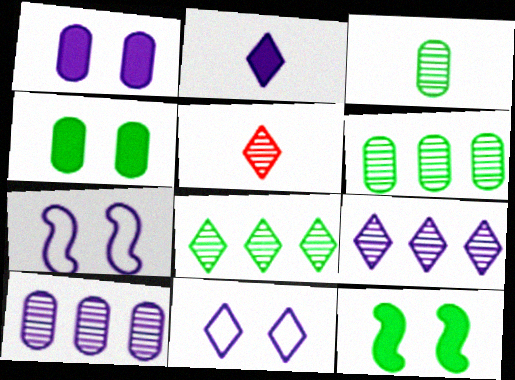[[2, 7, 10], 
[2, 9, 11]]